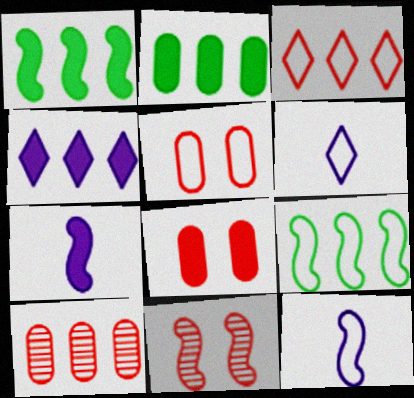[[1, 11, 12], 
[2, 6, 11], 
[4, 9, 10], 
[5, 6, 9], 
[7, 9, 11]]